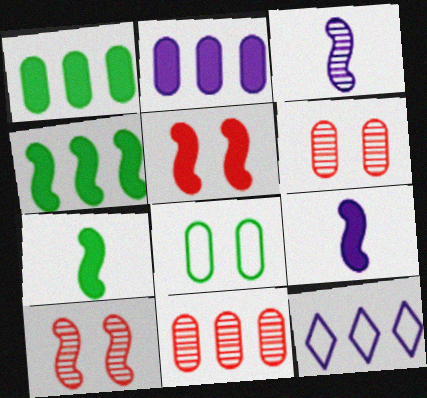[[4, 5, 9], 
[4, 11, 12], 
[6, 7, 12]]